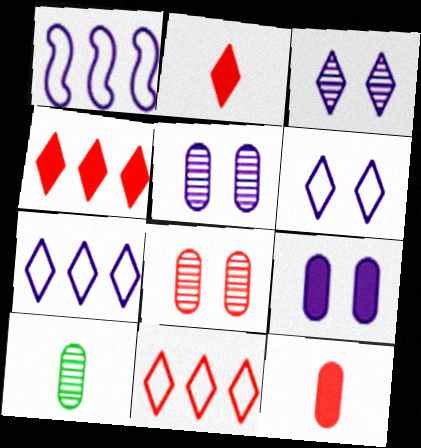[]